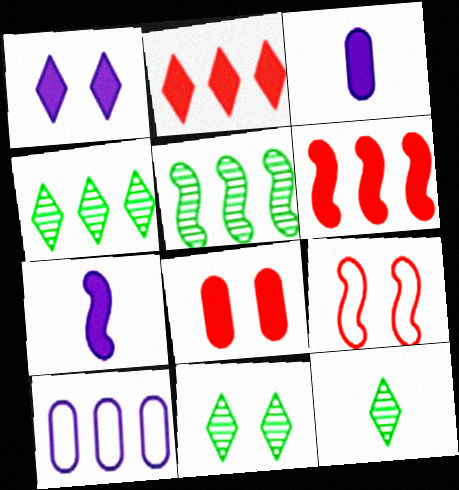[[2, 5, 10], 
[3, 4, 9], 
[4, 6, 10], 
[4, 11, 12], 
[5, 7, 9]]